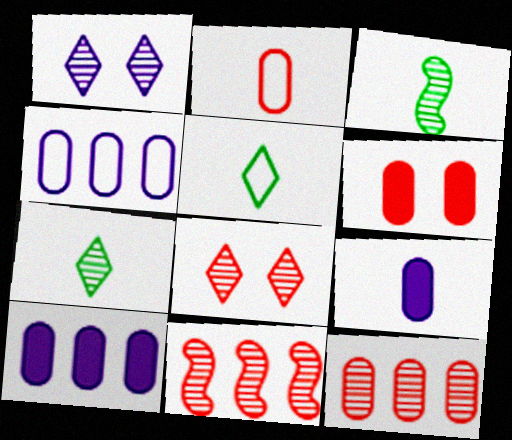[[1, 3, 12], 
[2, 6, 12]]